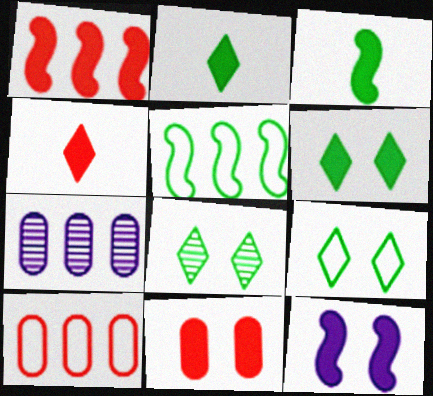[[1, 3, 12], 
[1, 4, 11], 
[6, 8, 9], 
[6, 11, 12]]